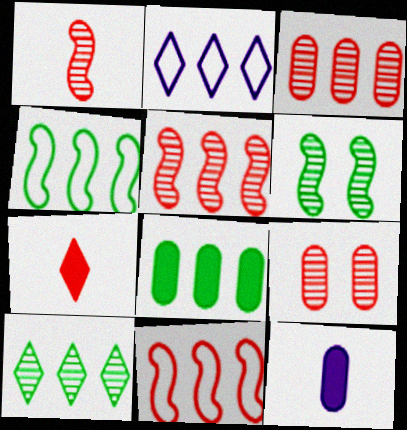[[2, 5, 8], 
[4, 8, 10], 
[7, 9, 11]]